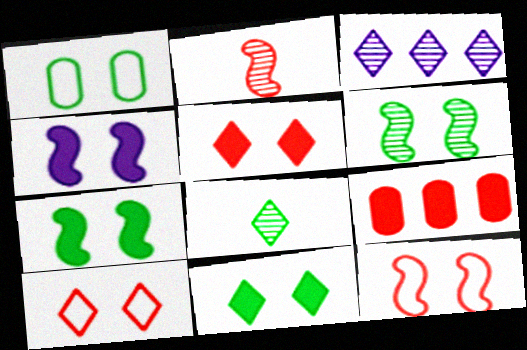[[1, 6, 11], 
[2, 9, 10], 
[4, 6, 12]]